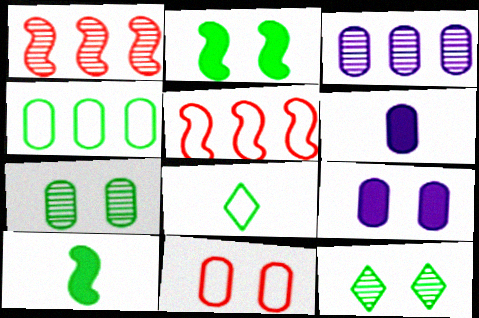[[1, 8, 9], 
[4, 10, 12], 
[5, 6, 12], 
[7, 9, 11]]